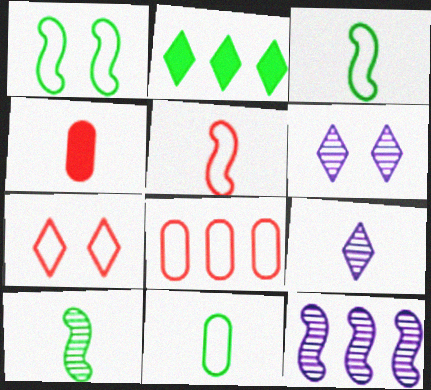[[2, 7, 9], 
[2, 8, 12], 
[3, 4, 9], 
[5, 7, 8]]